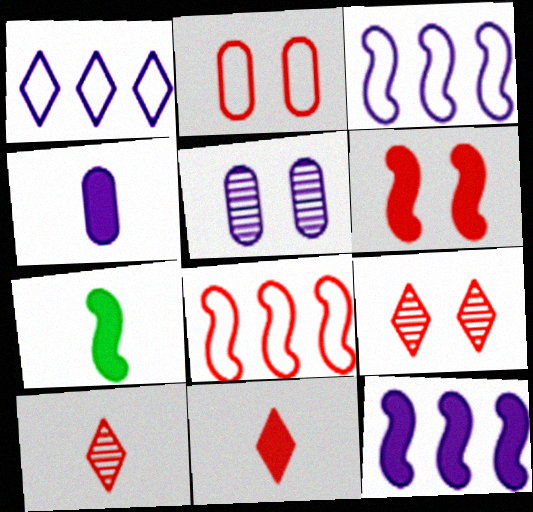[[2, 6, 9], 
[4, 7, 11], 
[6, 7, 12]]